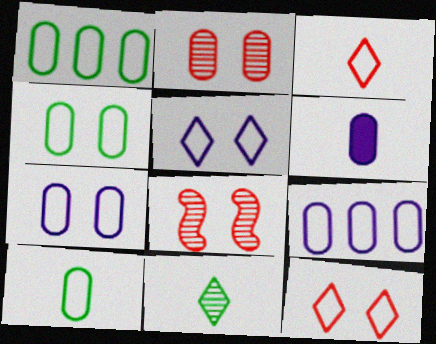[[1, 2, 6], 
[1, 4, 10]]